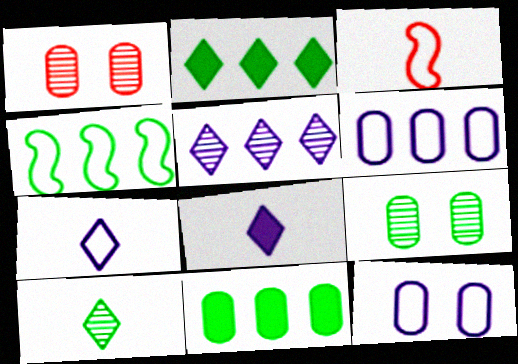[[1, 4, 8]]